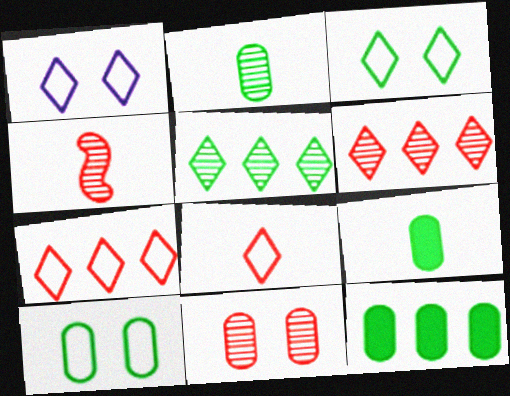[[1, 4, 12], 
[2, 10, 12], 
[4, 6, 11]]